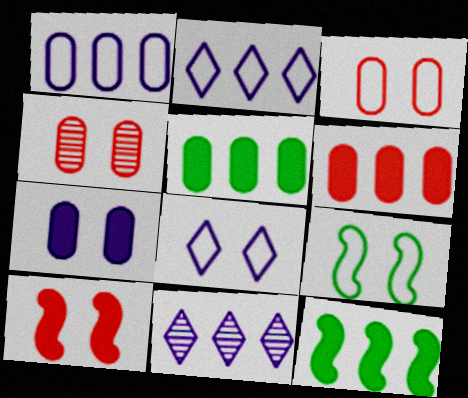[[3, 8, 9]]